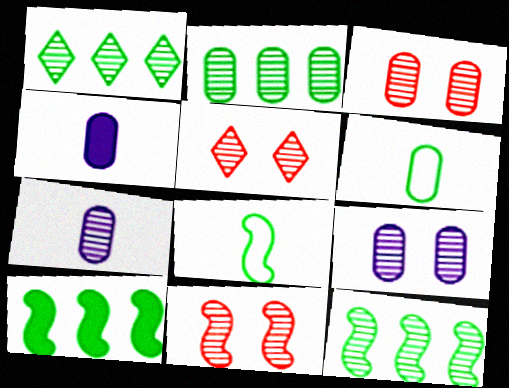[[1, 2, 12], 
[1, 7, 11], 
[2, 3, 7], 
[3, 5, 11], 
[5, 7, 12]]